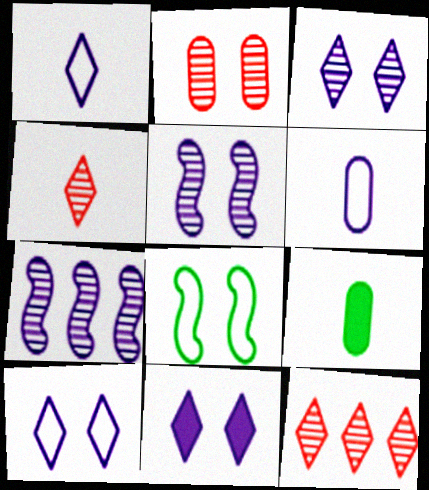[[2, 8, 11], 
[3, 10, 11], 
[6, 7, 11]]